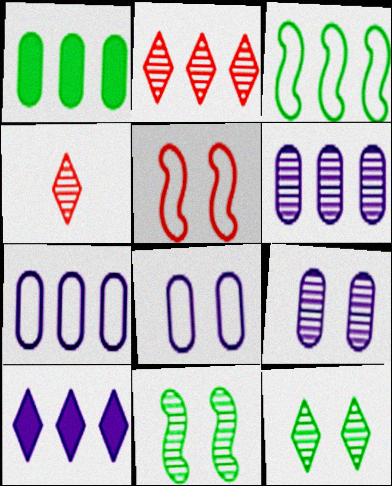[[4, 6, 11]]